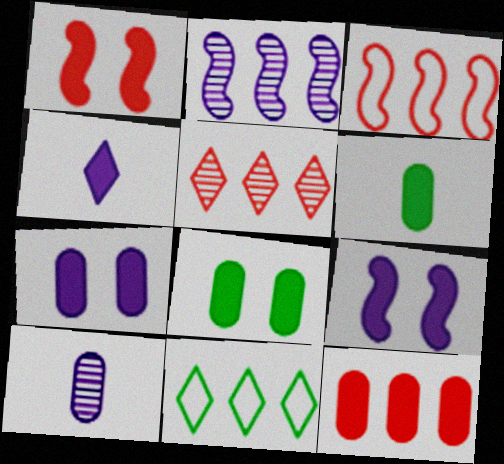[[1, 10, 11], 
[2, 11, 12], 
[3, 5, 12], 
[6, 7, 12]]